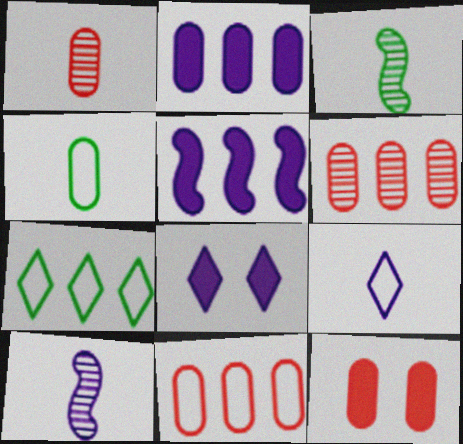[[1, 11, 12], 
[3, 8, 11], 
[5, 6, 7], 
[7, 10, 12]]